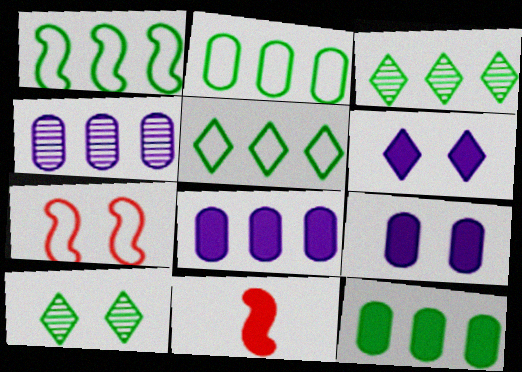[[1, 2, 5], 
[1, 3, 12], 
[6, 11, 12], 
[7, 9, 10]]